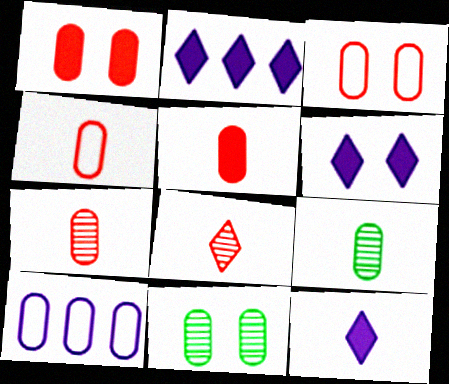[[1, 9, 10], 
[2, 6, 12], 
[4, 5, 7], 
[5, 10, 11]]